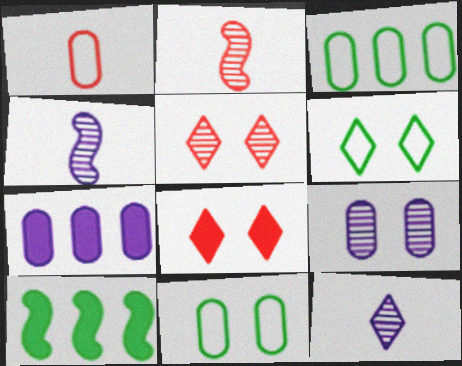[[2, 6, 7], 
[3, 4, 8]]